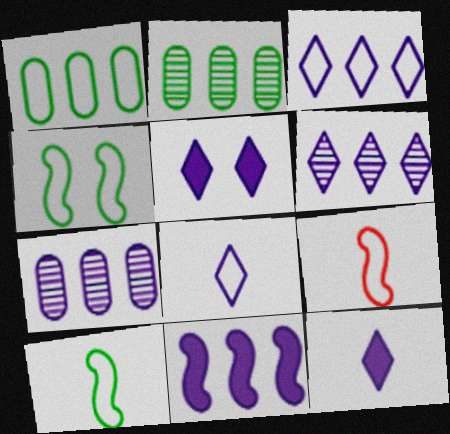[[2, 5, 9], 
[3, 7, 11], 
[5, 6, 8]]